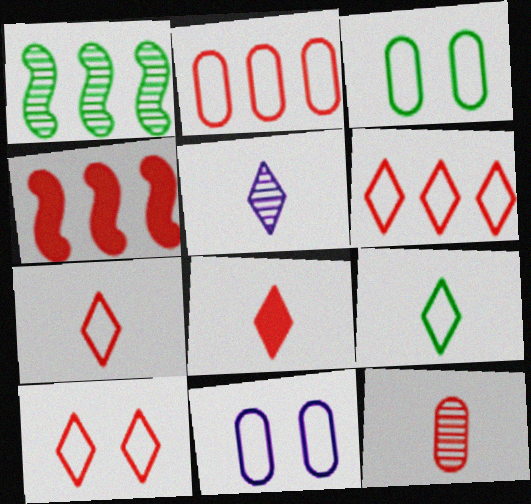[[1, 8, 11], 
[3, 4, 5], 
[4, 10, 12], 
[5, 8, 9], 
[6, 7, 10]]